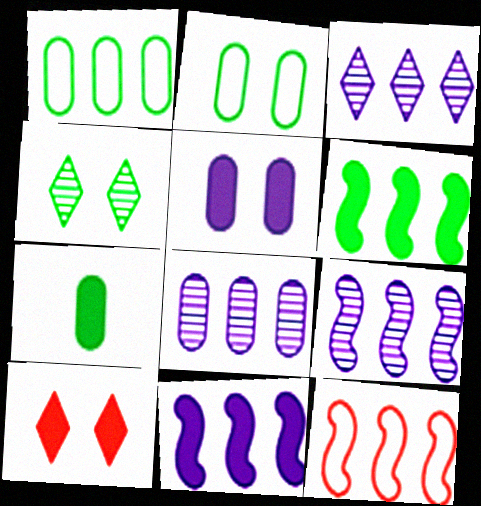[[3, 8, 9], 
[6, 9, 12], 
[7, 10, 11]]